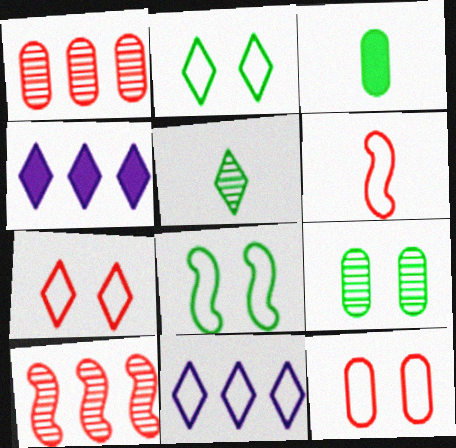[[4, 5, 7], 
[4, 6, 9]]